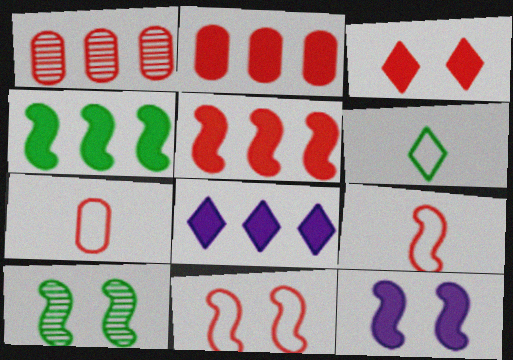[[1, 3, 9], 
[1, 6, 12], 
[2, 4, 8], 
[7, 8, 10], 
[10, 11, 12]]